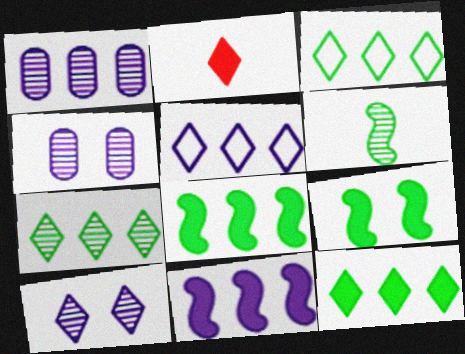[[1, 5, 11], 
[2, 3, 10], 
[3, 7, 12]]